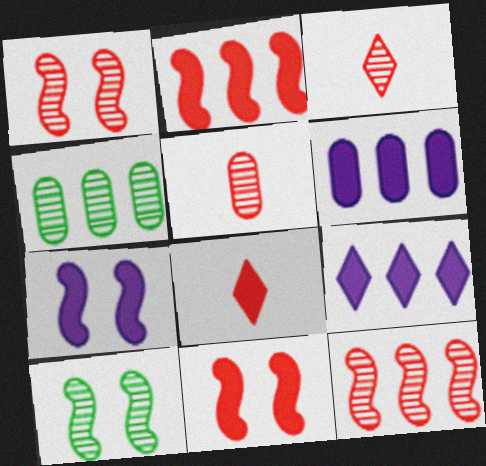[]